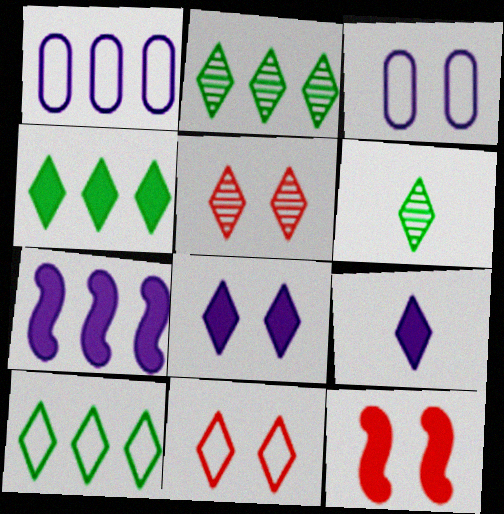[[1, 6, 12], 
[2, 4, 10], 
[2, 9, 11], 
[5, 9, 10]]